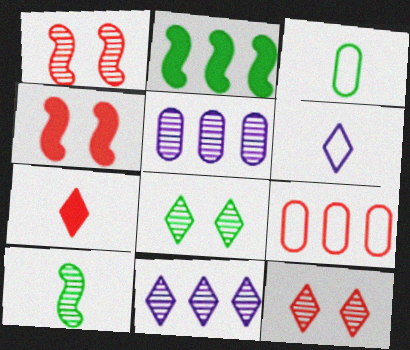[[1, 7, 9], 
[2, 3, 8], 
[2, 9, 11], 
[3, 4, 11], 
[5, 10, 12]]